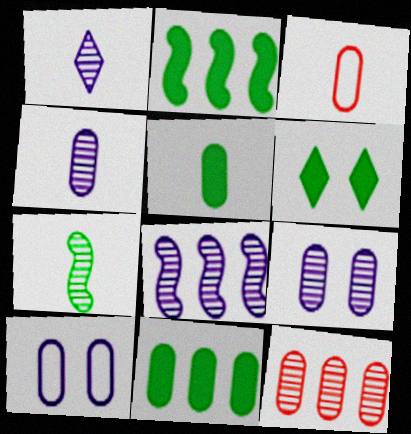[[1, 8, 9], 
[2, 5, 6], 
[3, 4, 5], 
[3, 6, 8], 
[3, 9, 11], 
[5, 10, 12]]